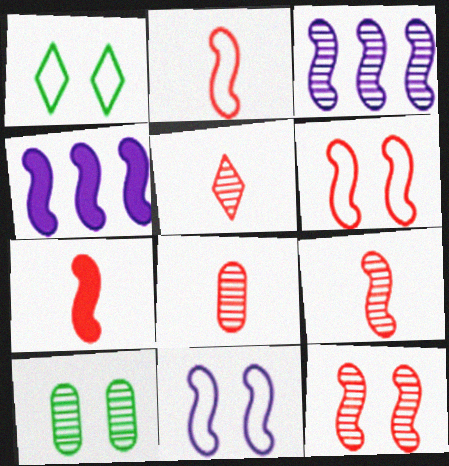[[1, 4, 8], 
[2, 7, 9], 
[3, 5, 10], 
[5, 8, 9]]